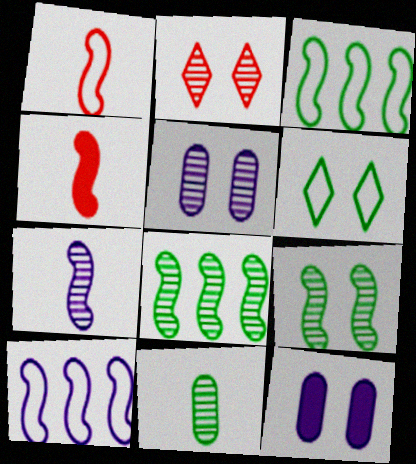[[2, 5, 9], 
[4, 9, 10]]